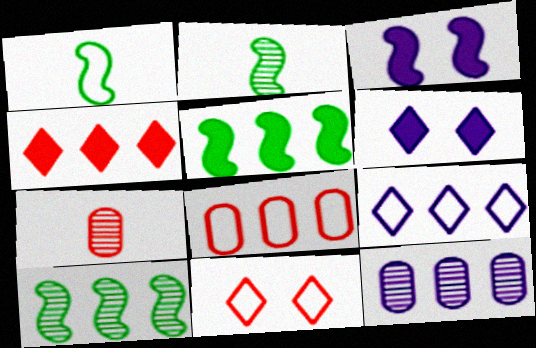[[2, 6, 8]]